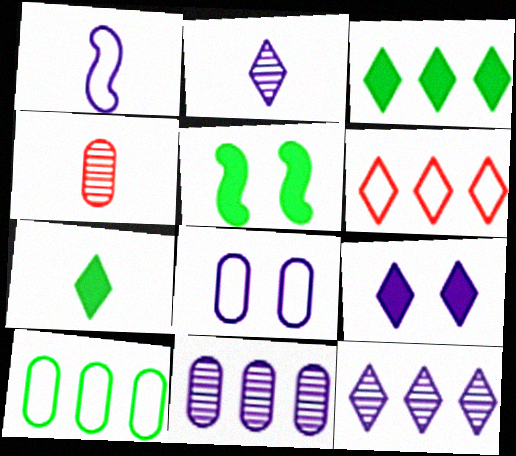[[1, 4, 7], 
[1, 9, 11], 
[3, 6, 12]]